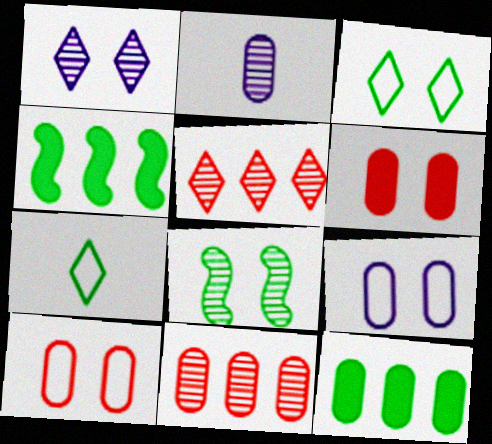[[2, 5, 8], 
[2, 10, 12], 
[7, 8, 12]]